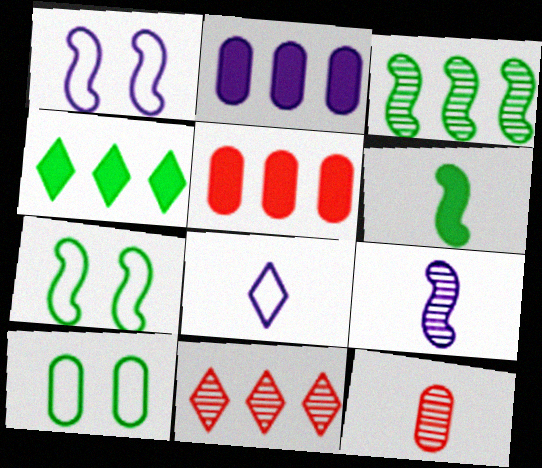[[1, 4, 12], 
[2, 10, 12], 
[3, 6, 7], 
[6, 8, 12]]